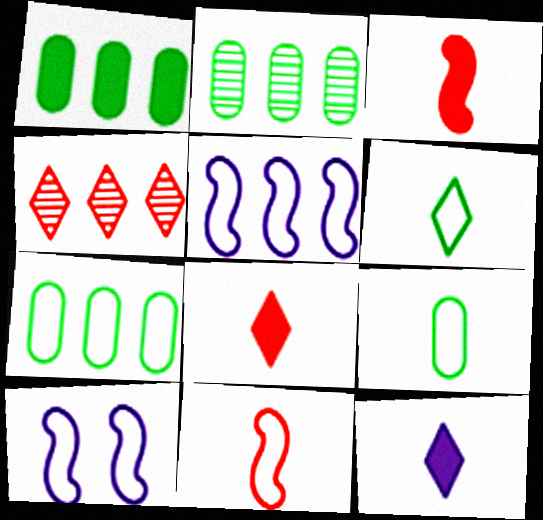[[1, 2, 7], 
[1, 4, 5], 
[2, 8, 10]]